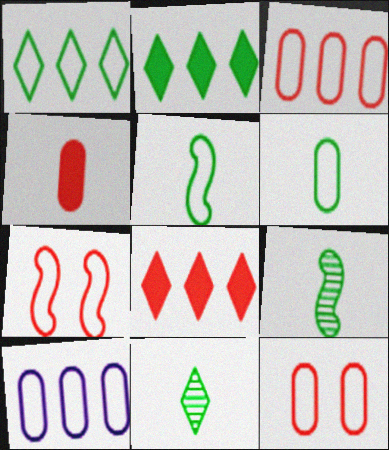[[6, 10, 12]]